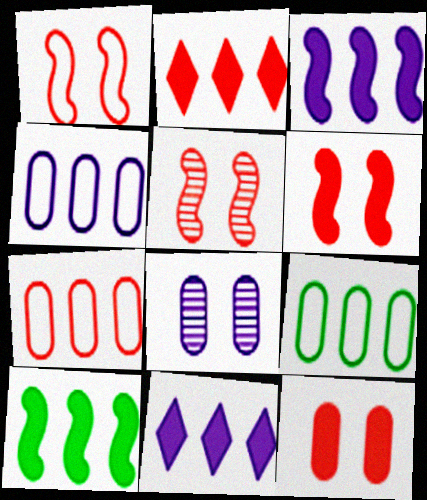[[1, 5, 6], 
[4, 7, 9]]